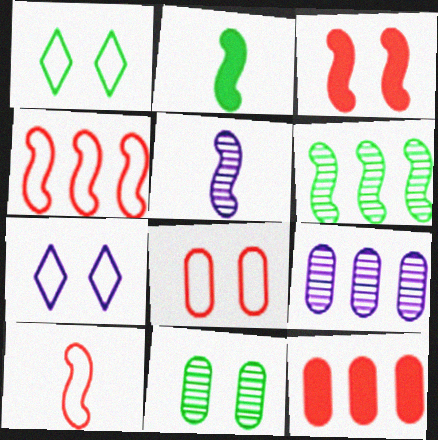[[1, 5, 12], 
[2, 5, 10], 
[3, 7, 11]]